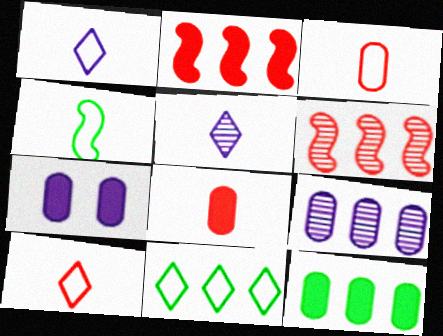[[1, 3, 4], 
[2, 9, 11], 
[4, 5, 8], 
[7, 8, 12]]